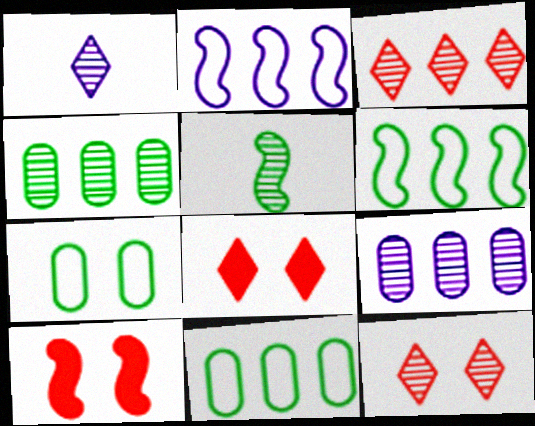[[1, 10, 11], 
[2, 5, 10], 
[5, 9, 12]]